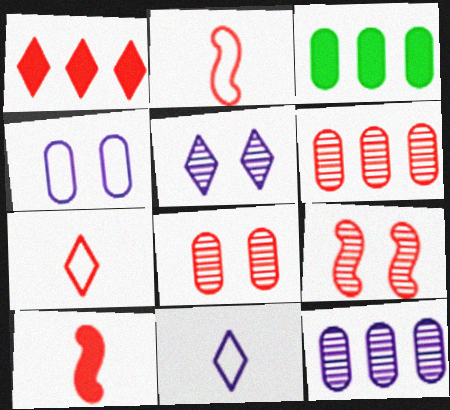[[1, 2, 8], 
[2, 3, 5], 
[3, 9, 11]]